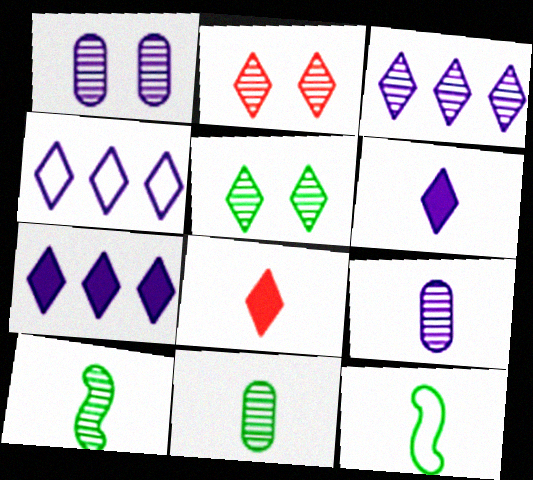[[3, 4, 7], 
[4, 5, 8], 
[8, 9, 12]]